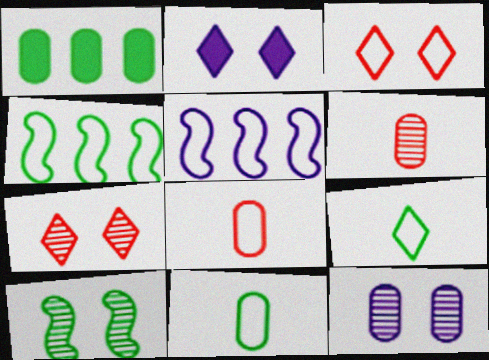[[1, 8, 12], 
[1, 9, 10], 
[2, 4, 6], 
[3, 5, 11], 
[7, 10, 12]]